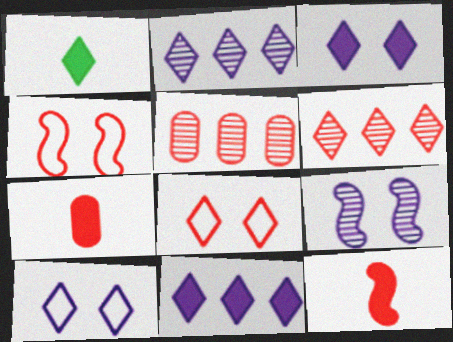[[1, 2, 8], 
[1, 6, 10], 
[4, 6, 7], 
[5, 8, 12]]